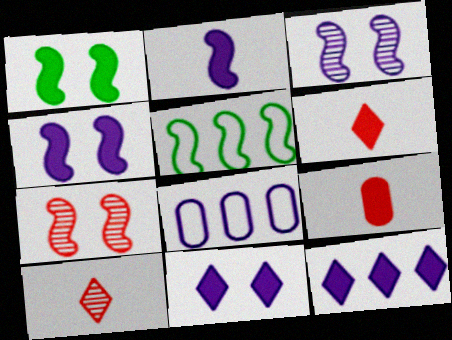[[1, 8, 10], 
[1, 9, 12], 
[2, 5, 7]]